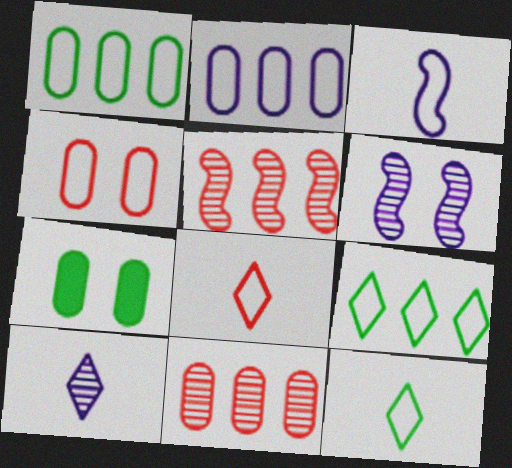[[3, 4, 9]]